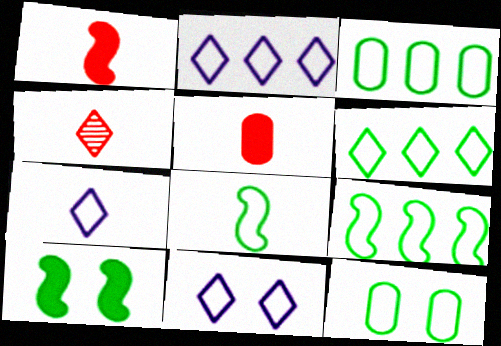[[2, 7, 11], 
[3, 6, 9], 
[6, 8, 12]]